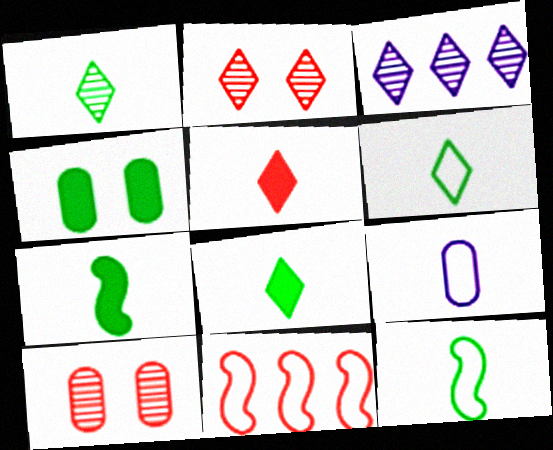[[1, 2, 3], 
[1, 6, 8], 
[5, 10, 11]]